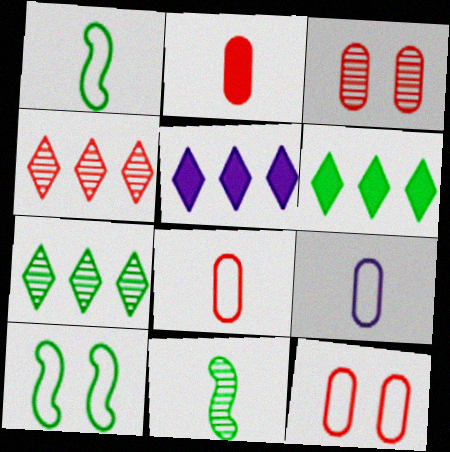[[1, 3, 5], 
[5, 11, 12]]